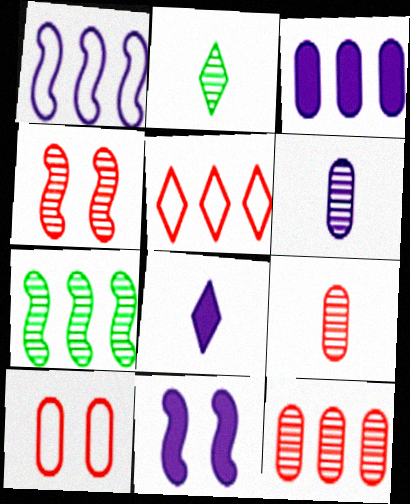[[3, 5, 7], 
[3, 8, 11], 
[7, 8, 10]]